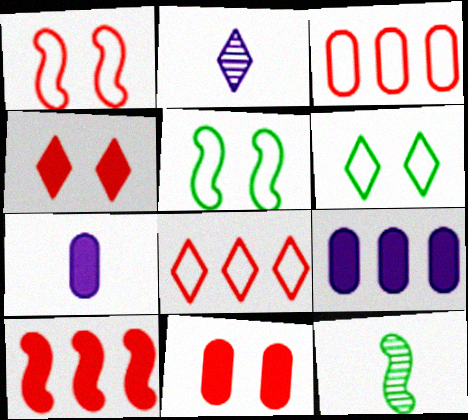[]